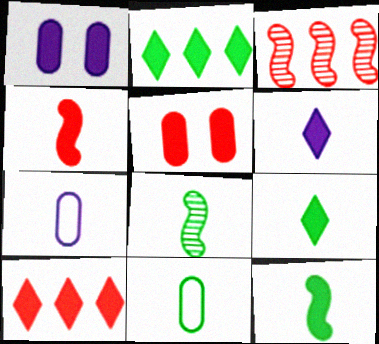[[1, 2, 4], 
[1, 10, 12], 
[4, 5, 10], 
[8, 9, 11]]